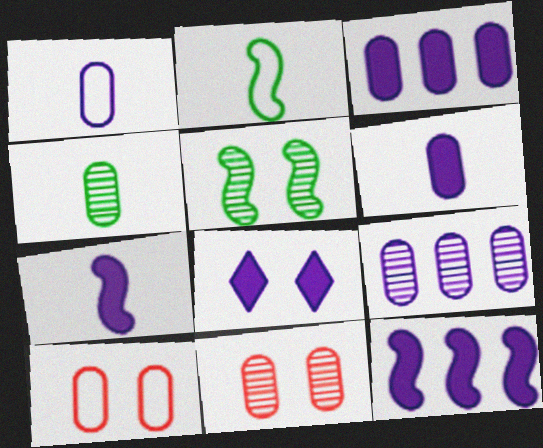[[3, 4, 10], 
[3, 7, 8], 
[4, 9, 11], 
[5, 8, 10], 
[6, 8, 12]]